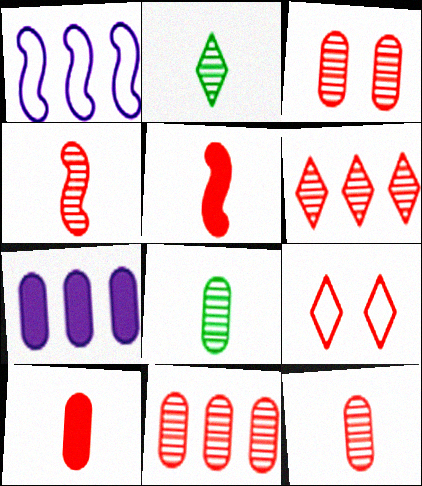[[3, 4, 6], 
[3, 11, 12], 
[5, 9, 11]]